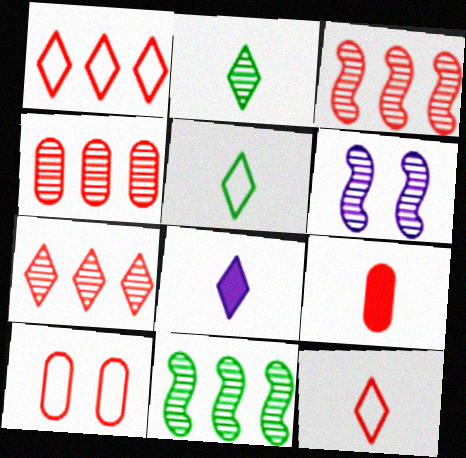[[2, 4, 6], 
[2, 8, 12], 
[3, 4, 7], 
[4, 9, 10], 
[8, 10, 11]]